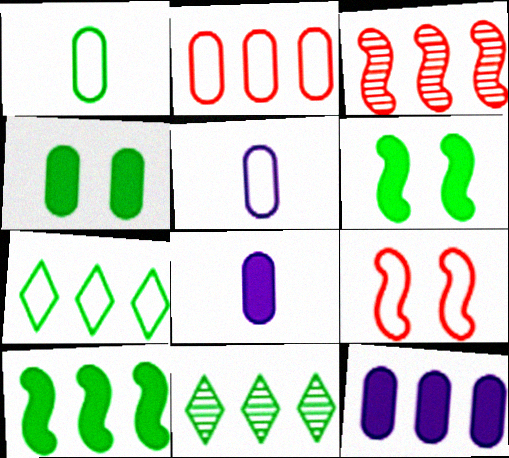[[1, 6, 11], 
[3, 7, 12], 
[5, 7, 9], 
[8, 9, 11]]